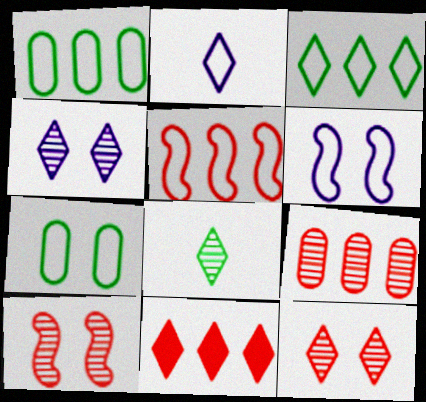[[2, 5, 7], 
[5, 9, 11]]